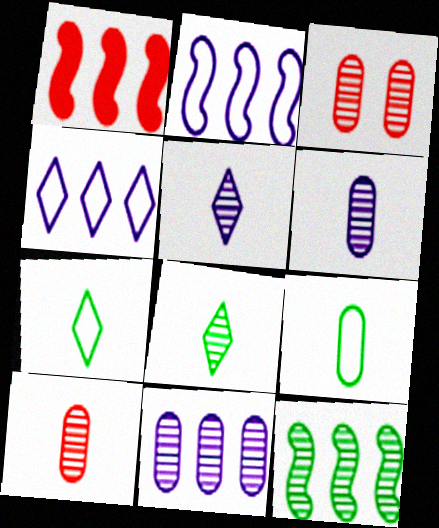[[1, 2, 12], 
[3, 5, 12]]